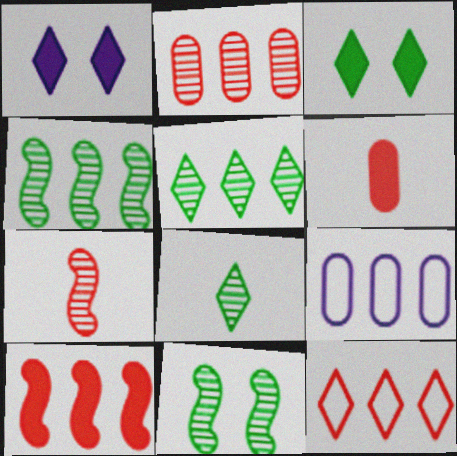[[1, 8, 12], 
[2, 10, 12], 
[3, 7, 9], 
[5, 9, 10]]